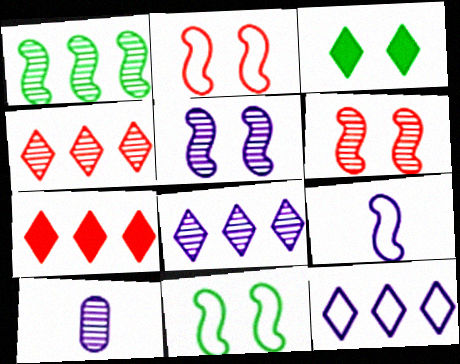[[5, 8, 10], 
[7, 10, 11]]